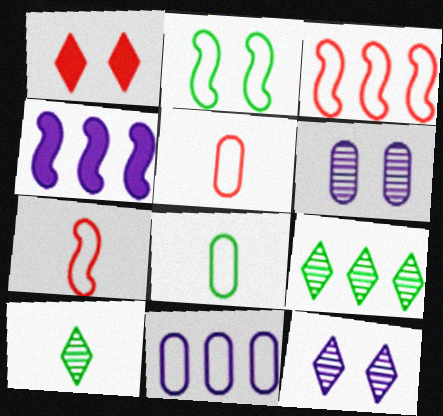[[1, 2, 6]]